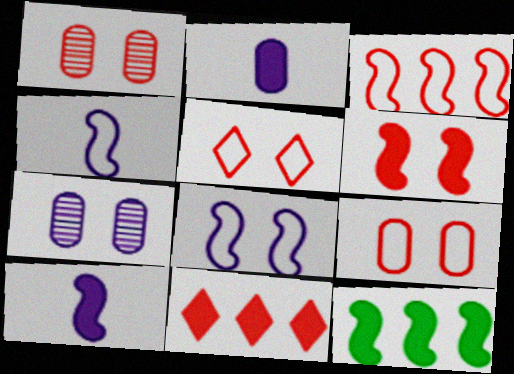[[1, 5, 6], 
[6, 10, 12]]